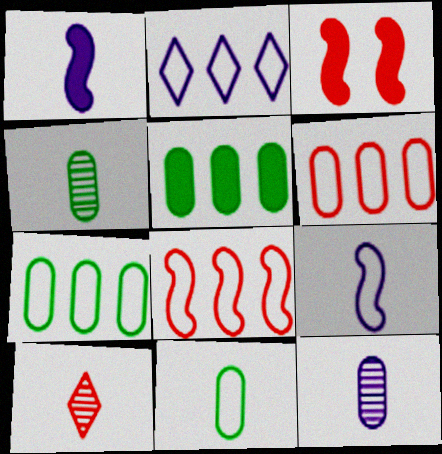[[1, 10, 11], 
[2, 3, 4], 
[2, 7, 8], 
[3, 6, 10]]